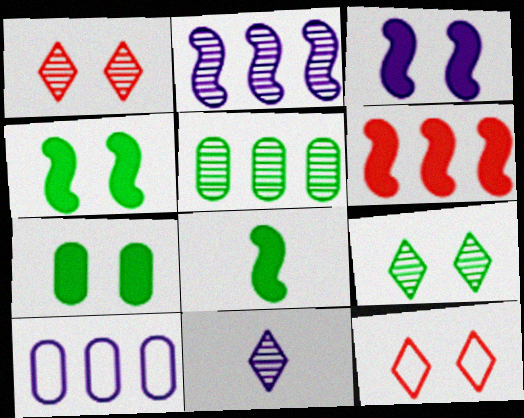[[1, 8, 10], 
[3, 6, 8], 
[3, 10, 11]]